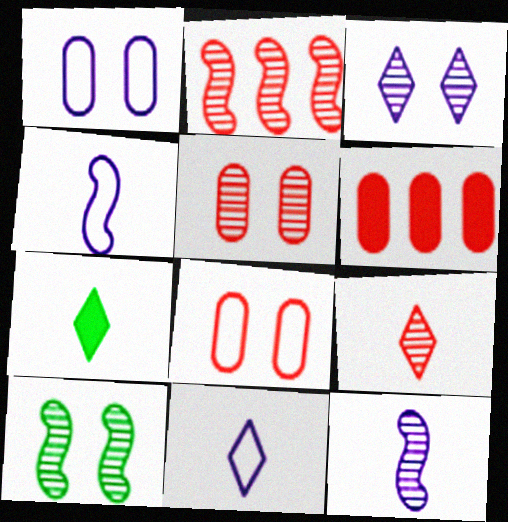[[1, 2, 7], 
[2, 5, 9], 
[2, 10, 12], 
[3, 5, 10], 
[6, 10, 11], 
[7, 9, 11]]